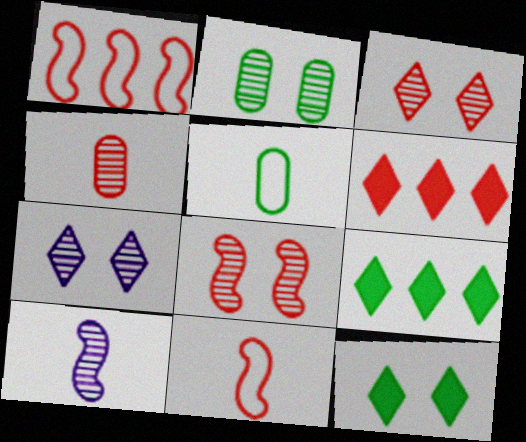[[2, 7, 8]]